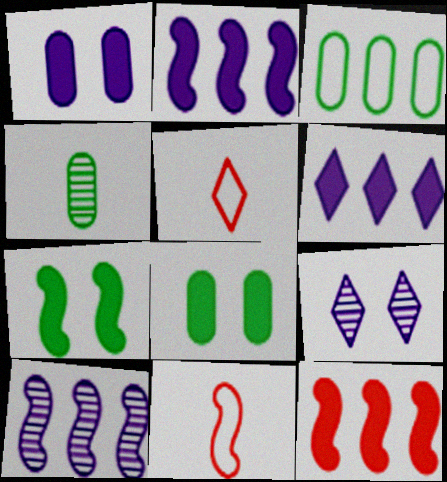[[3, 4, 8], 
[5, 8, 10], 
[7, 10, 11]]